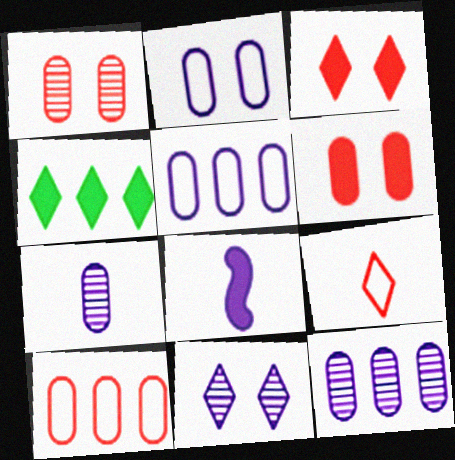[[4, 6, 8], 
[4, 9, 11], 
[5, 8, 11]]